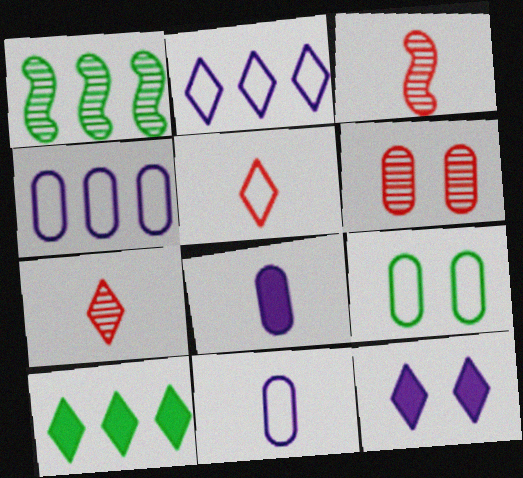[]